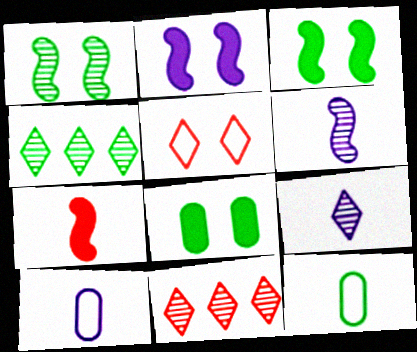[[2, 11, 12], 
[3, 4, 12], 
[3, 10, 11], 
[7, 9, 12]]